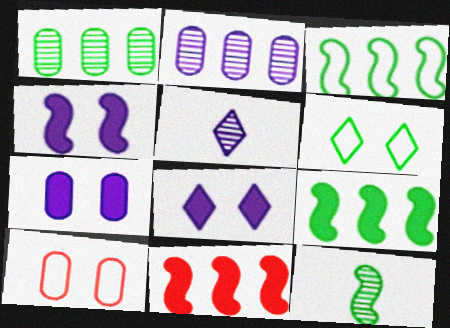[[4, 7, 8], 
[5, 9, 10]]